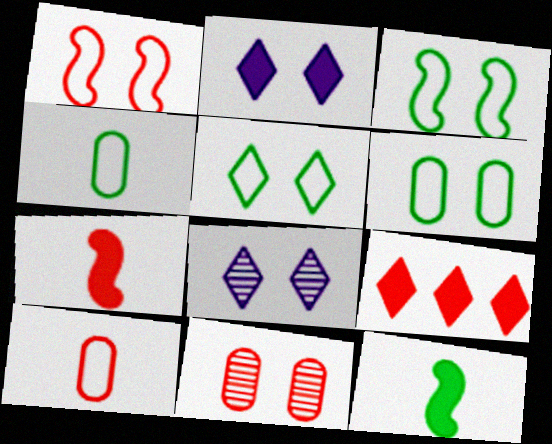[[2, 3, 11], 
[3, 5, 6]]